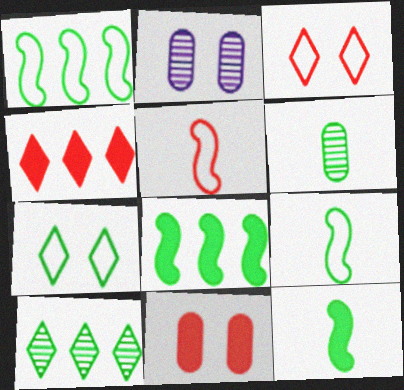[[2, 4, 9], 
[6, 7, 8]]